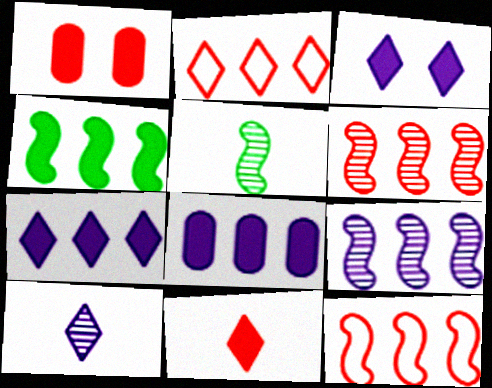[[4, 9, 12]]